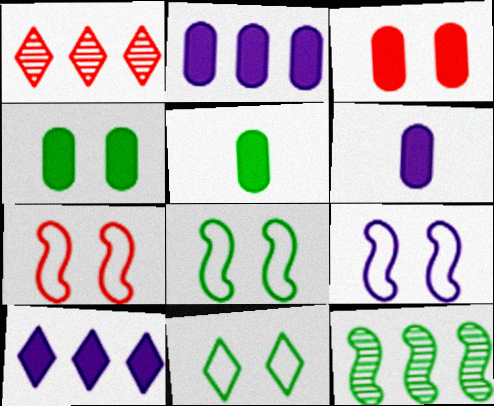[[1, 5, 9], 
[1, 6, 8], 
[2, 3, 5], 
[5, 11, 12], 
[7, 8, 9]]